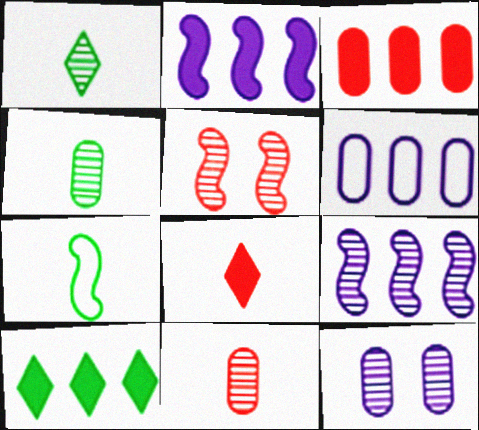[[2, 3, 10], 
[2, 5, 7]]